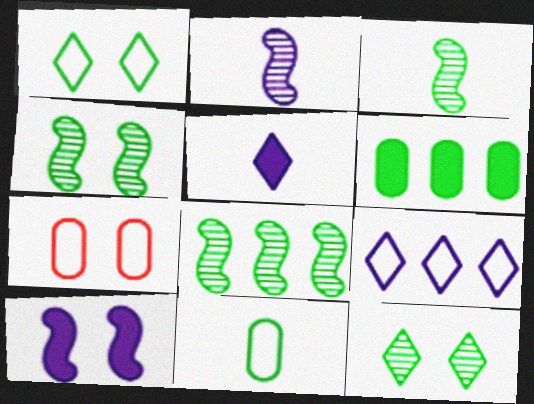[[1, 3, 6], 
[3, 4, 8], 
[5, 7, 8], 
[7, 10, 12]]